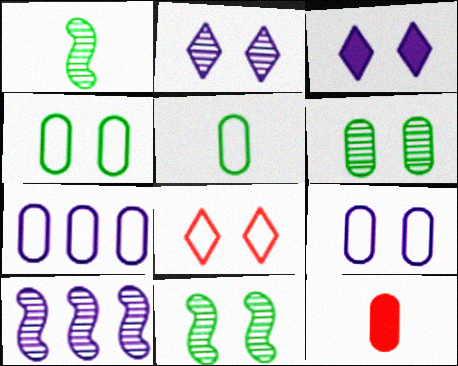[[6, 7, 12]]